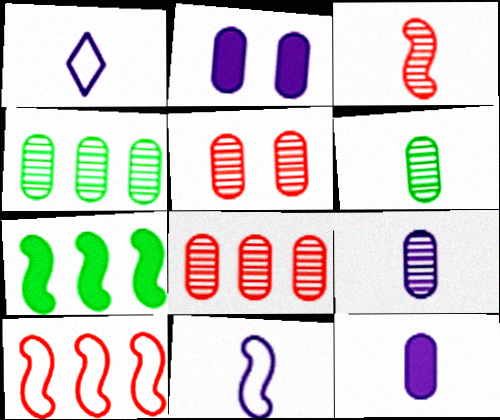[[1, 5, 7], 
[4, 5, 9]]